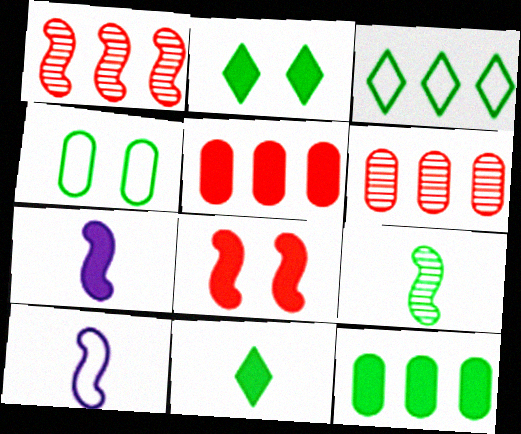[[2, 5, 7], 
[2, 6, 10]]